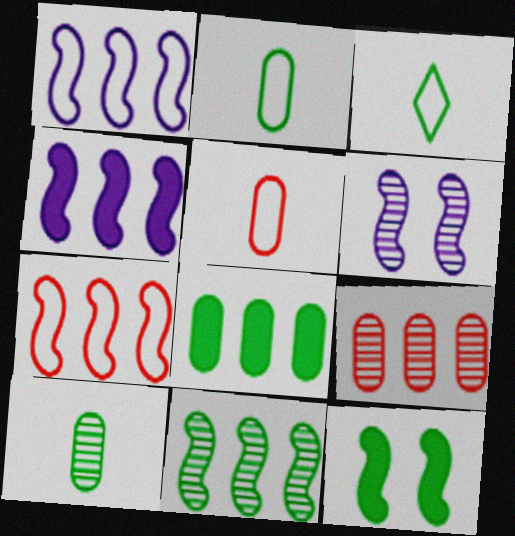[[4, 7, 11]]